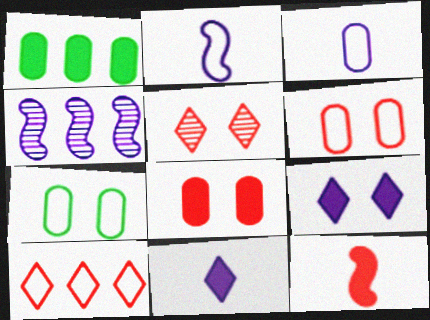[[1, 2, 5], 
[1, 4, 10], 
[1, 9, 12], 
[2, 7, 10], 
[3, 4, 9]]